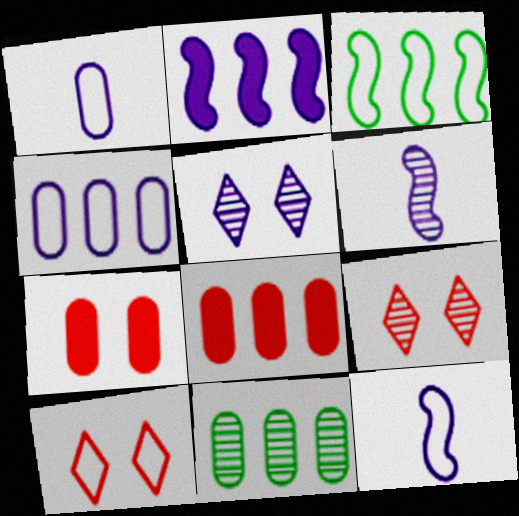[[1, 2, 5], 
[1, 3, 10], 
[1, 7, 11], 
[4, 8, 11], 
[6, 9, 11]]